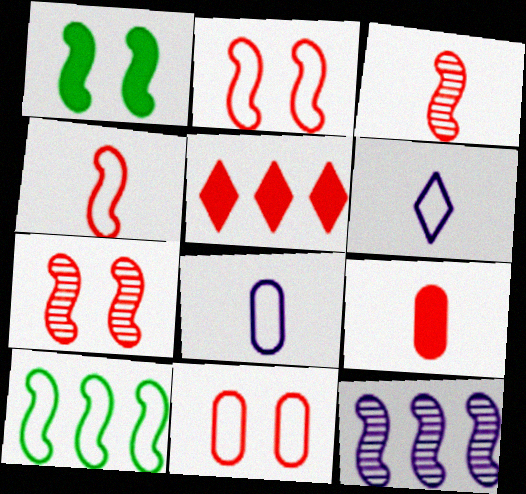[[1, 4, 12], 
[3, 5, 11], 
[6, 10, 11]]